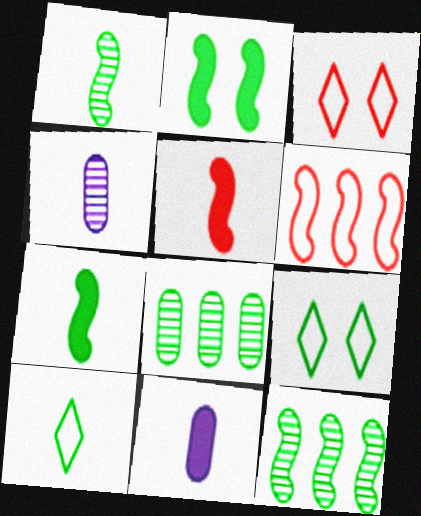[[2, 8, 10], 
[3, 11, 12], 
[4, 5, 10], 
[7, 8, 9]]